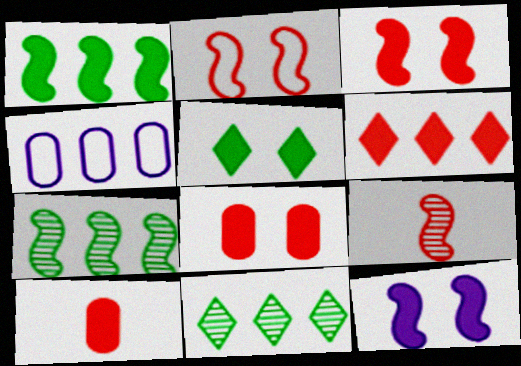[[3, 6, 10], 
[4, 5, 9], 
[4, 6, 7], 
[5, 8, 12]]